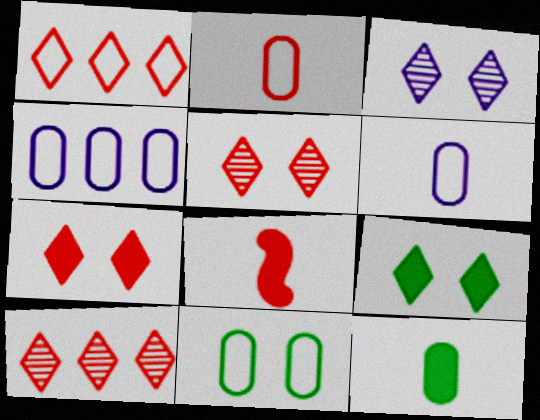[[2, 4, 11]]